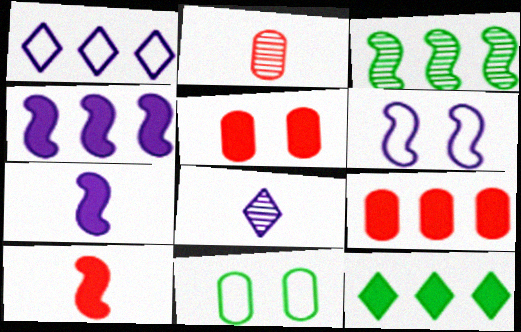[[1, 3, 9], 
[2, 6, 12], 
[3, 6, 10], 
[4, 9, 12], 
[5, 7, 12]]